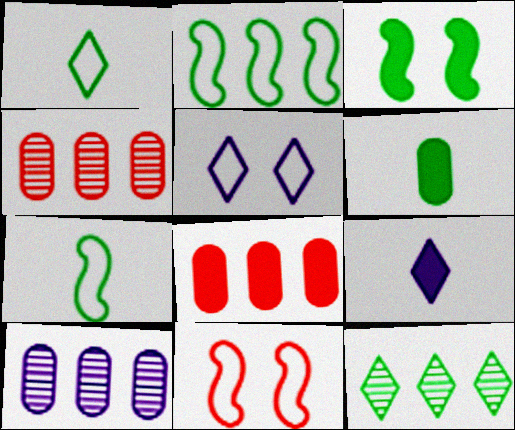[[3, 8, 9]]